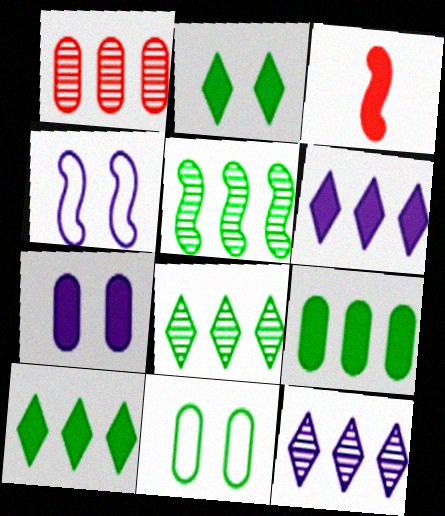[[1, 5, 12], 
[3, 4, 5], 
[3, 7, 10], 
[3, 11, 12]]